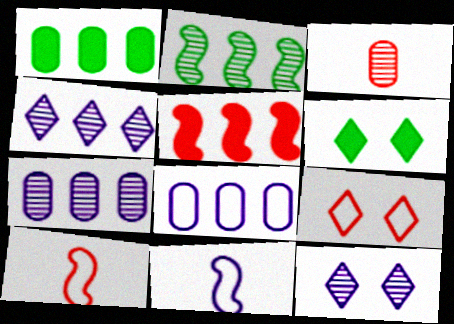[[1, 10, 12], 
[2, 3, 12], 
[3, 5, 9], 
[6, 7, 10], 
[6, 9, 12]]